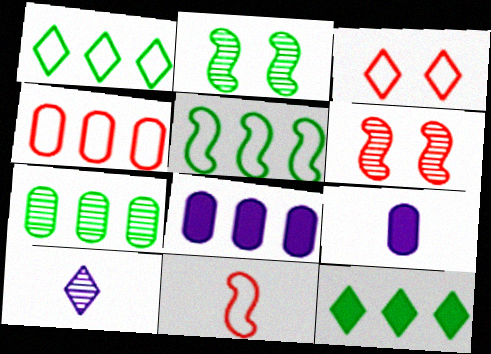[[1, 6, 9], 
[3, 4, 11], 
[3, 10, 12], 
[4, 7, 8], 
[5, 7, 12], 
[6, 7, 10]]